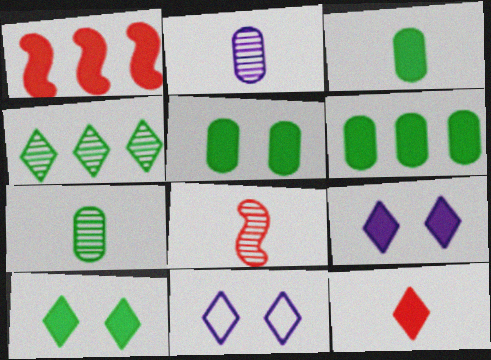[[1, 3, 9], 
[1, 7, 11], 
[3, 5, 6], 
[4, 11, 12], 
[6, 8, 11]]